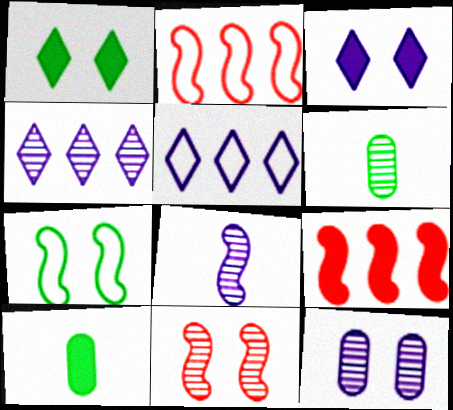[[2, 3, 6], 
[3, 9, 10], 
[4, 6, 11], 
[4, 8, 12], 
[5, 10, 11], 
[7, 8, 9]]